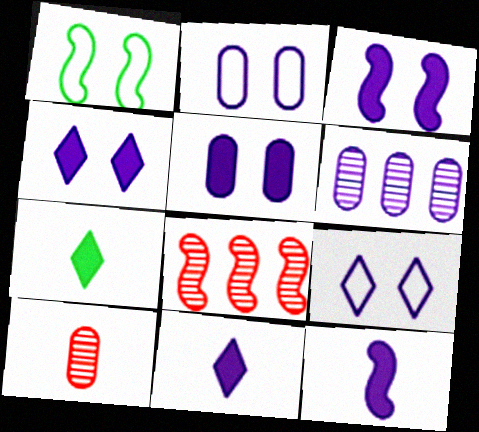[[1, 8, 12], 
[2, 7, 8], 
[3, 4, 5], 
[6, 9, 12]]